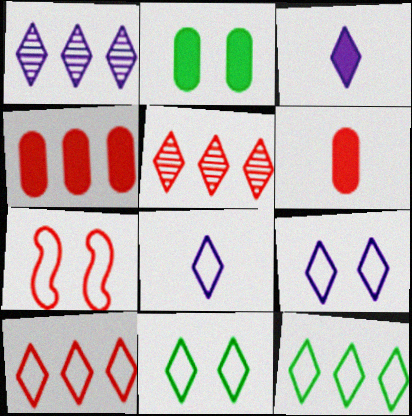[[1, 3, 9], 
[3, 5, 11], 
[5, 6, 7], 
[8, 10, 11]]